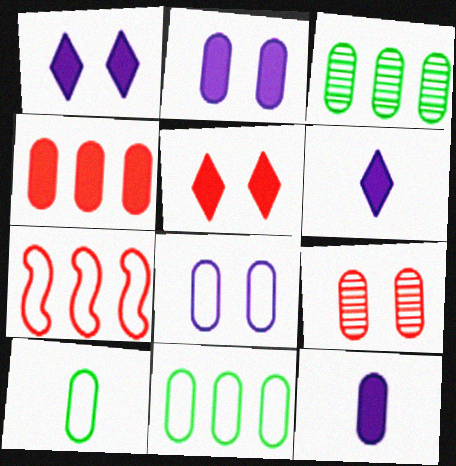[[9, 11, 12]]